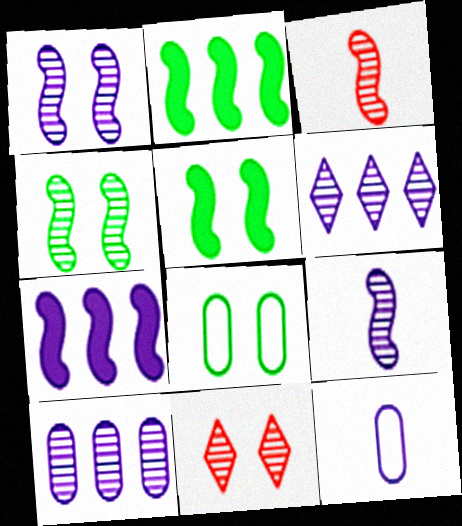[[2, 11, 12]]